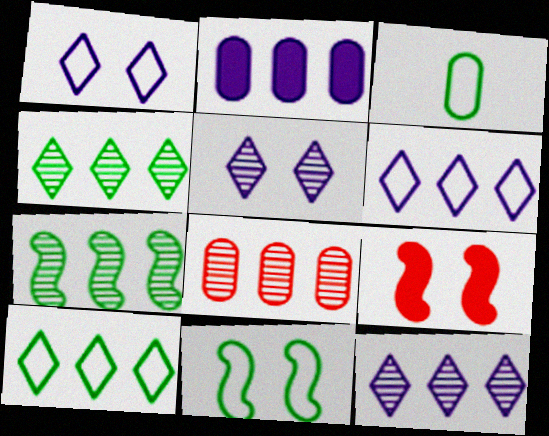[[3, 9, 12], 
[3, 10, 11], 
[7, 8, 12]]